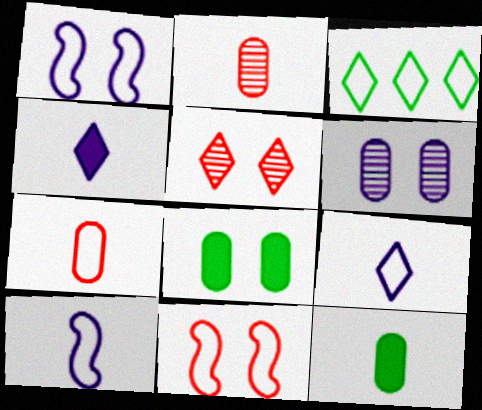[[1, 3, 7], 
[1, 5, 8], 
[3, 4, 5]]